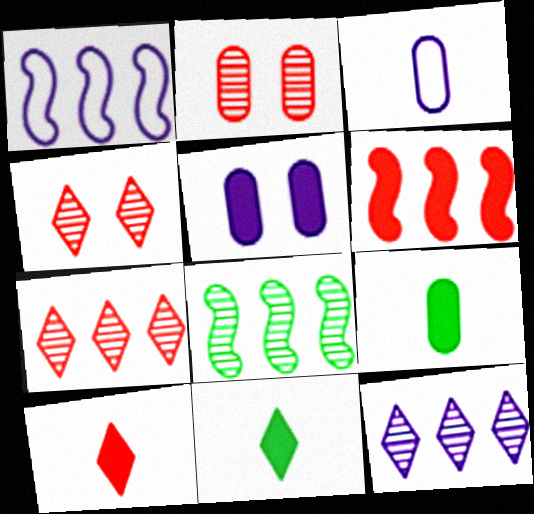[[1, 2, 11], 
[1, 4, 9], 
[1, 6, 8], 
[5, 6, 11]]